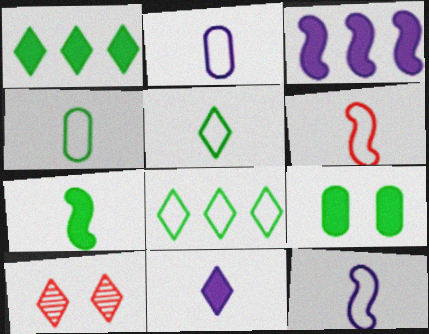[[1, 7, 9], 
[2, 5, 6], 
[3, 4, 10], 
[8, 10, 11]]